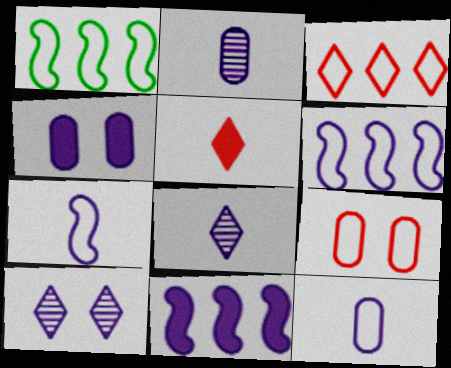[[4, 6, 8], 
[10, 11, 12]]